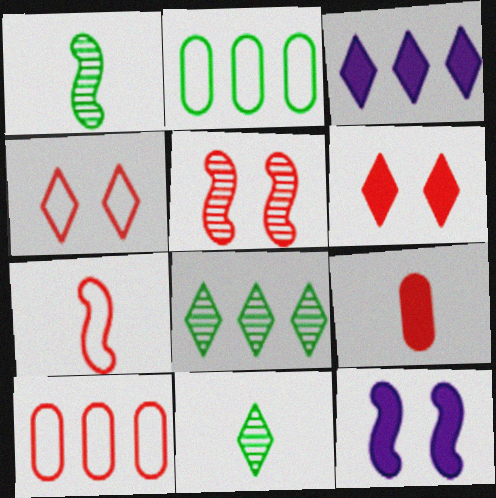[[3, 4, 11], 
[4, 7, 10], 
[10, 11, 12]]